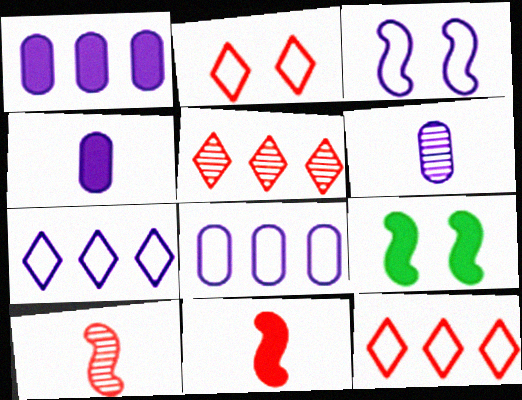[[6, 9, 12]]